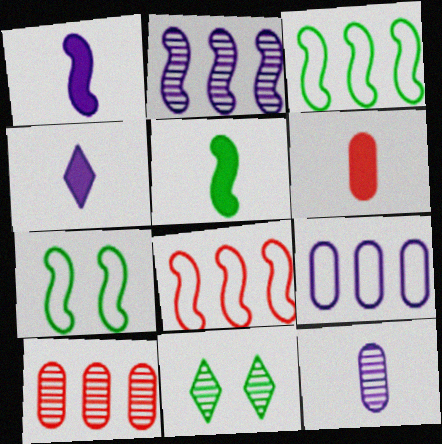[[4, 5, 6], 
[4, 7, 10]]